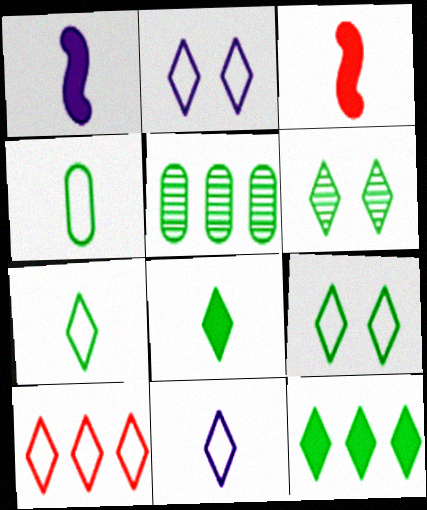[[2, 3, 5], 
[2, 7, 10], 
[6, 7, 12], 
[9, 10, 11]]